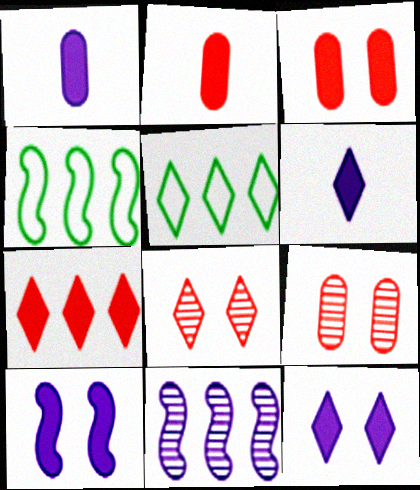[[1, 4, 8], 
[4, 6, 9], 
[5, 6, 8]]